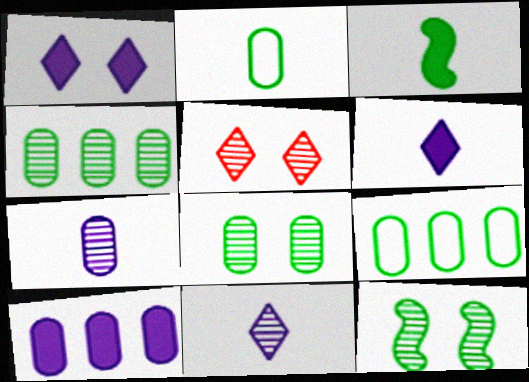[]